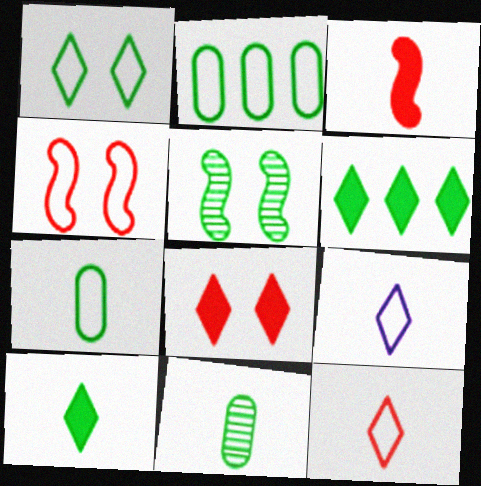[[2, 4, 9], 
[2, 5, 10], 
[3, 9, 11], 
[5, 6, 7]]